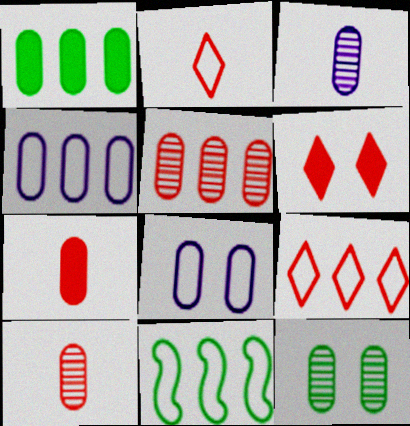[[1, 4, 5], 
[1, 8, 10], 
[2, 8, 11], 
[3, 5, 12], 
[3, 6, 11], 
[4, 7, 12], 
[4, 9, 11]]